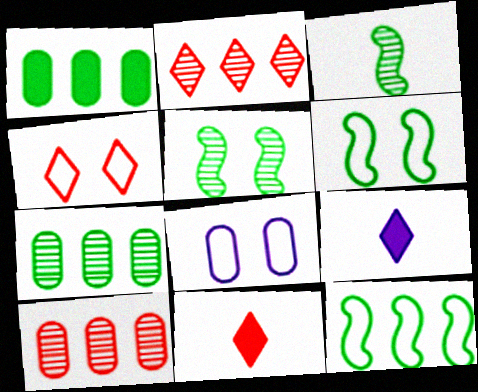[[2, 4, 11], 
[4, 6, 8], 
[6, 9, 10]]